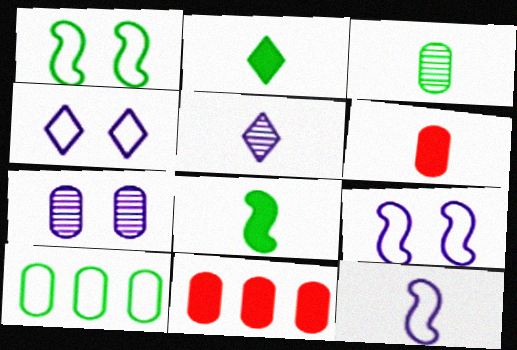[[1, 5, 11], 
[6, 7, 10]]